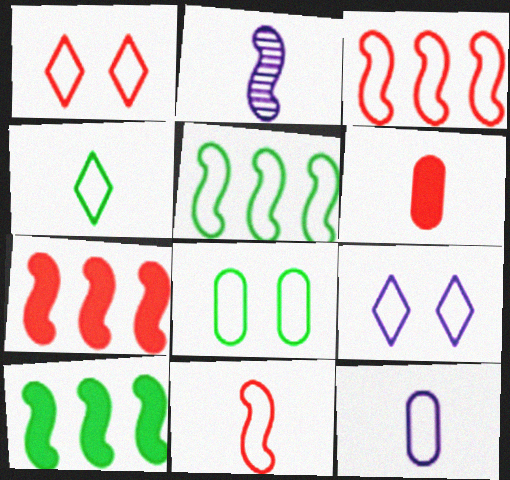[[1, 5, 12], 
[2, 4, 6], 
[4, 5, 8], 
[4, 11, 12]]